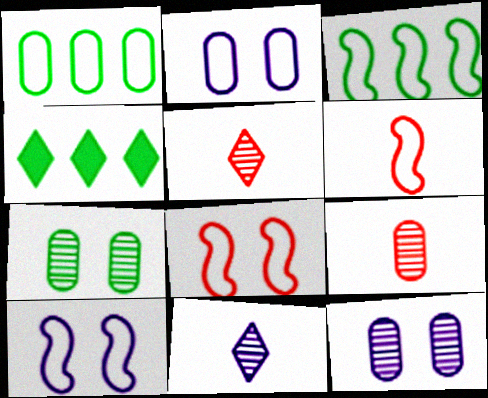[[3, 6, 10], 
[4, 6, 12], 
[4, 9, 10]]